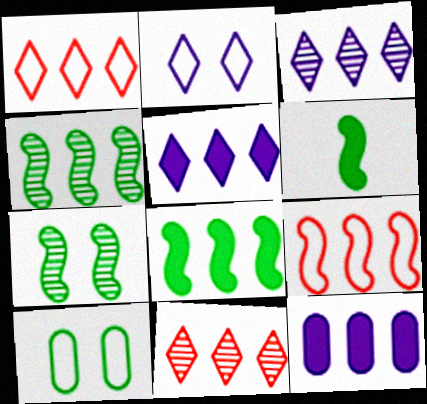[[1, 4, 12]]